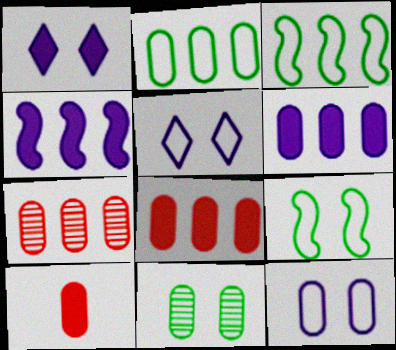[[2, 6, 7]]